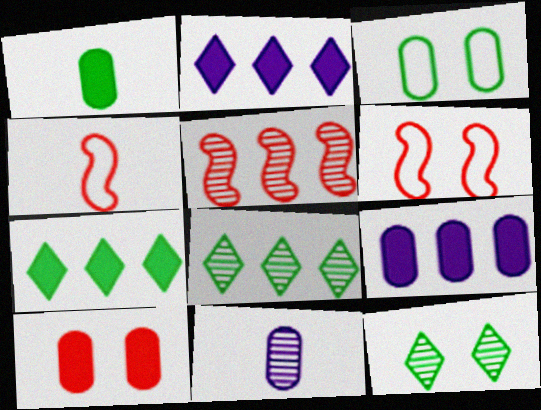[[1, 9, 10], 
[4, 9, 12], 
[5, 11, 12], 
[6, 7, 11]]